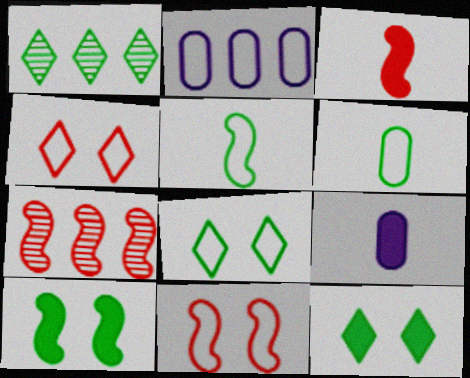[[1, 6, 10], 
[1, 9, 11], 
[2, 4, 5], 
[3, 7, 11], 
[7, 8, 9]]